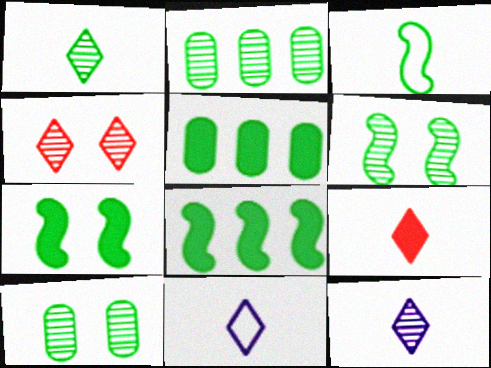[[1, 2, 6], 
[1, 9, 11], 
[3, 6, 8]]